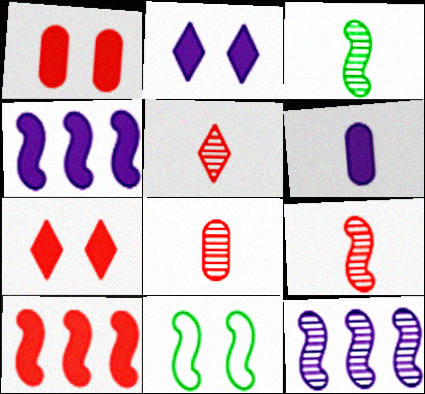[[2, 4, 6], 
[4, 9, 11], 
[5, 8, 9]]